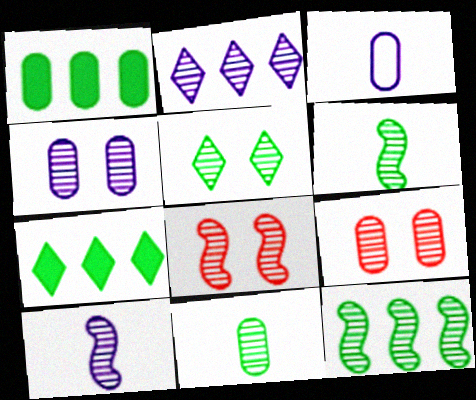[[1, 3, 9], 
[2, 4, 10], 
[2, 6, 9], 
[2, 8, 11], 
[3, 7, 8], 
[4, 5, 8], 
[5, 11, 12], 
[8, 10, 12]]